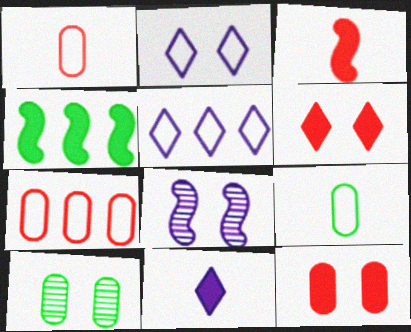[[3, 5, 10], 
[4, 11, 12]]